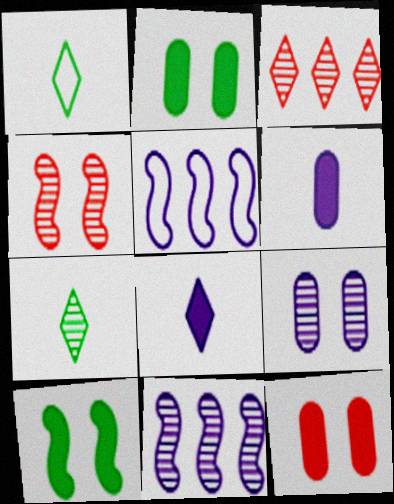[[1, 11, 12], 
[5, 7, 12], 
[5, 8, 9]]